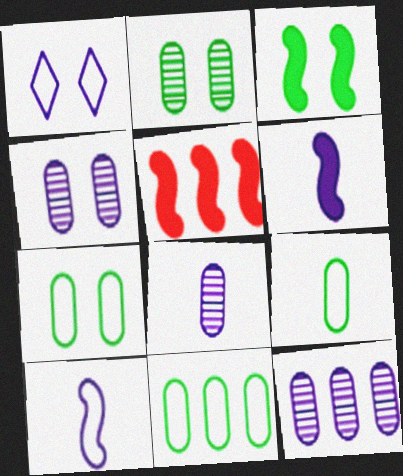[[1, 6, 12], 
[3, 5, 6], 
[4, 8, 12], 
[7, 9, 11]]